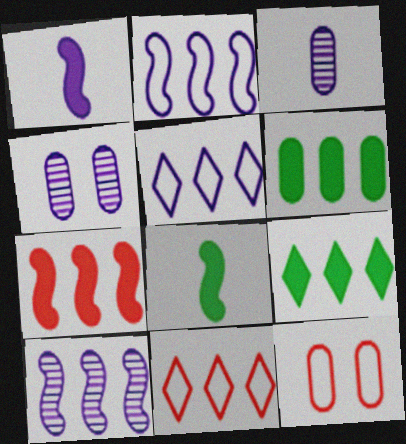[[1, 4, 5], 
[3, 6, 12], 
[4, 8, 11], 
[6, 10, 11]]